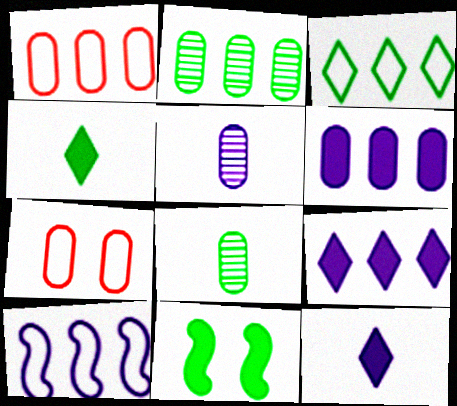[[1, 2, 6], 
[1, 3, 10], 
[3, 8, 11], 
[6, 7, 8]]